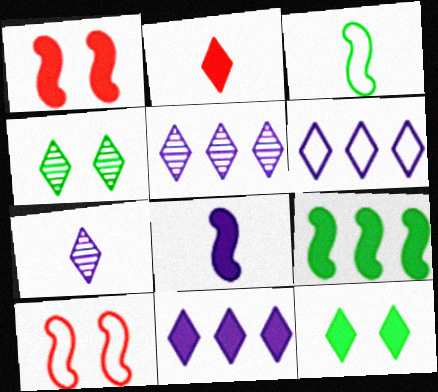[[1, 8, 9], 
[2, 4, 6], 
[2, 11, 12], 
[5, 6, 11]]